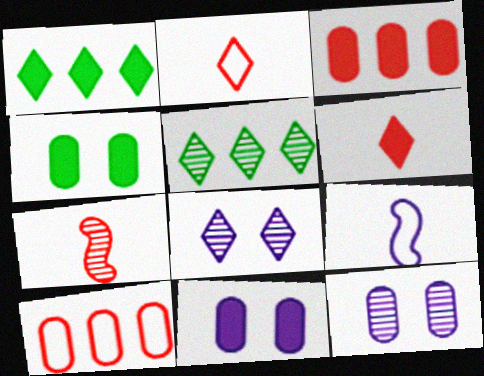[[1, 2, 8], 
[5, 7, 12]]